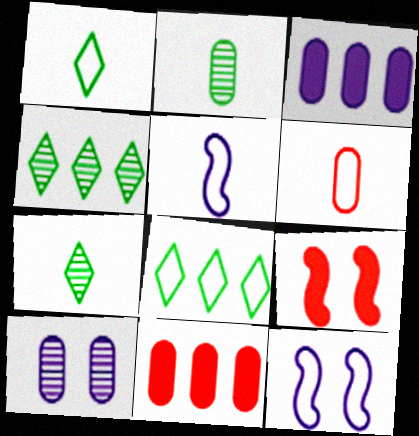[[1, 5, 6], 
[6, 8, 12], 
[7, 11, 12]]